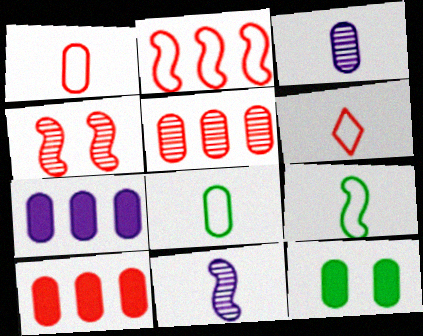[[4, 6, 10]]